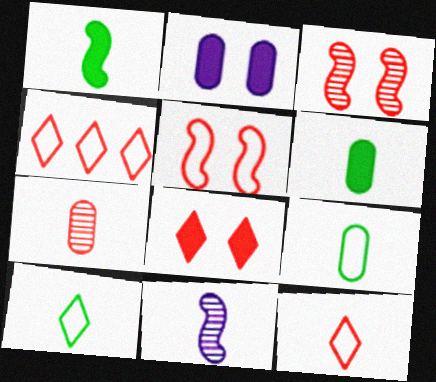[[6, 11, 12]]